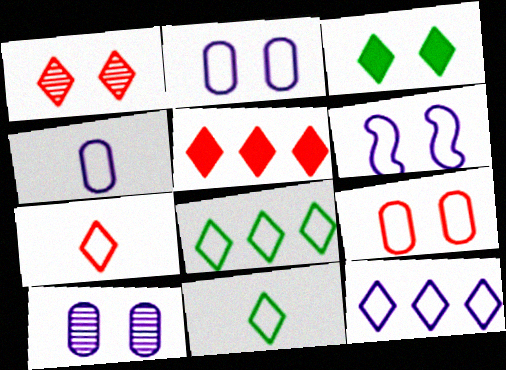[[1, 5, 7], 
[4, 6, 12]]